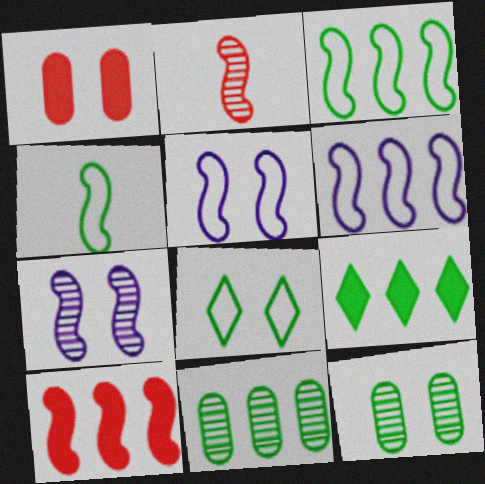[[1, 7, 8], 
[3, 9, 11], 
[4, 7, 10], 
[4, 9, 12]]